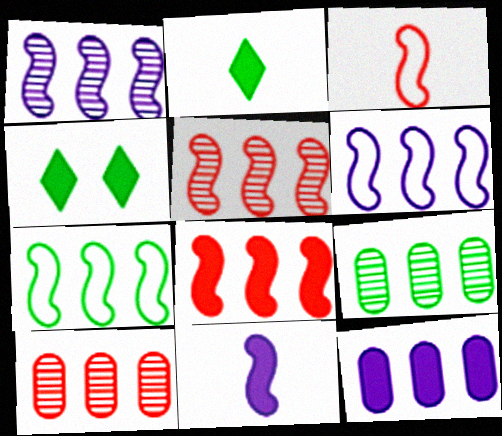[[1, 7, 8]]